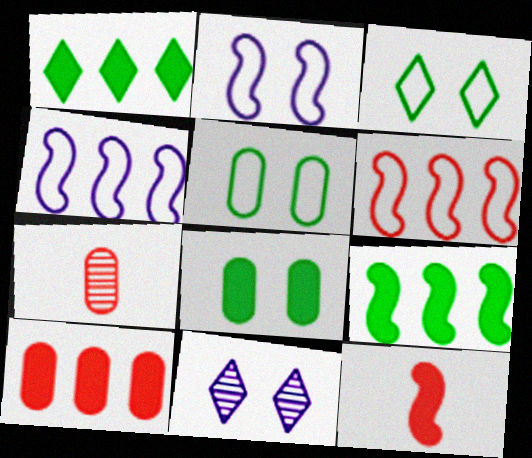[[1, 2, 7]]